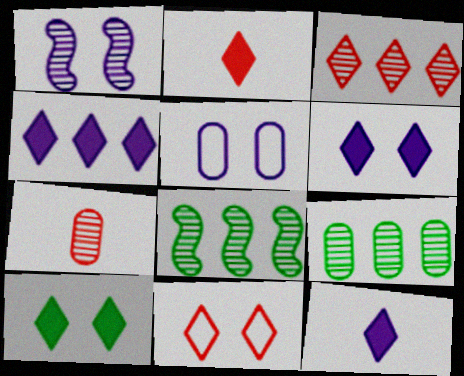[[1, 5, 6], 
[2, 3, 11], 
[2, 4, 10], 
[2, 5, 8], 
[4, 6, 12]]